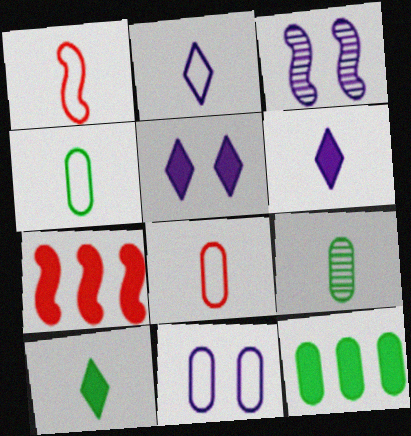[[1, 2, 4], 
[1, 6, 9], 
[3, 5, 11]]